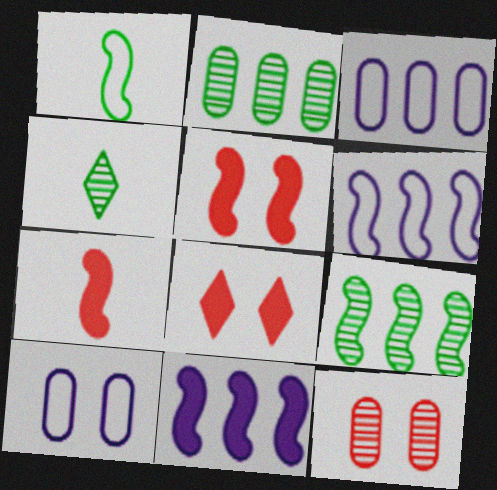[[3, 4, 5]]